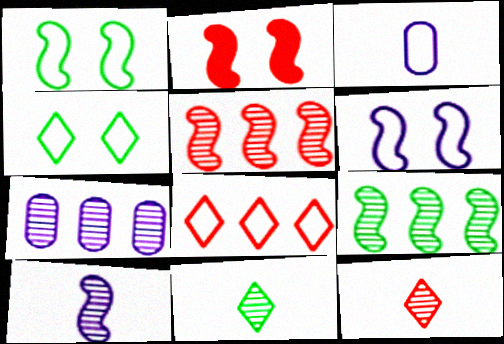[[1, 3, 8]]